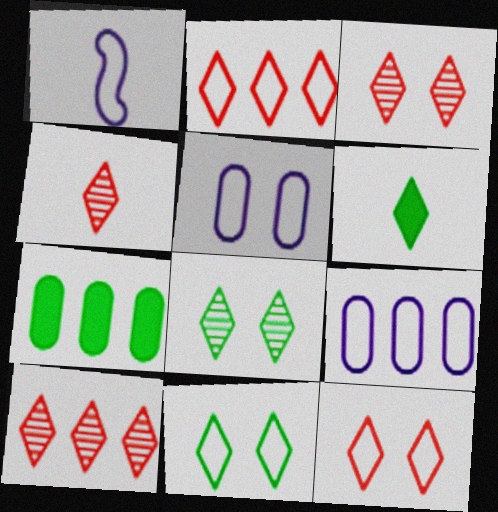[[1, 3, 7], 
[3, 4, 10]]